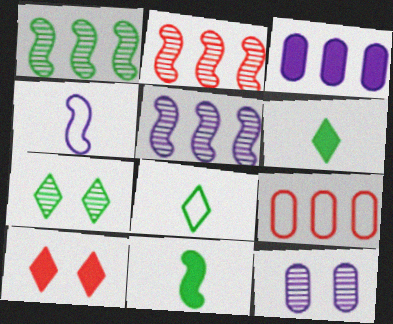[[1, 2, 5], 
[3, 10, 11]]